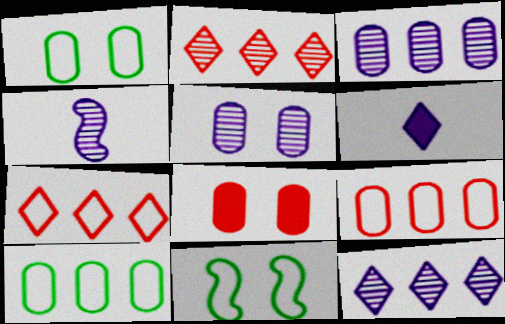[[1, 5, 8], 
[4, 5, 12]]